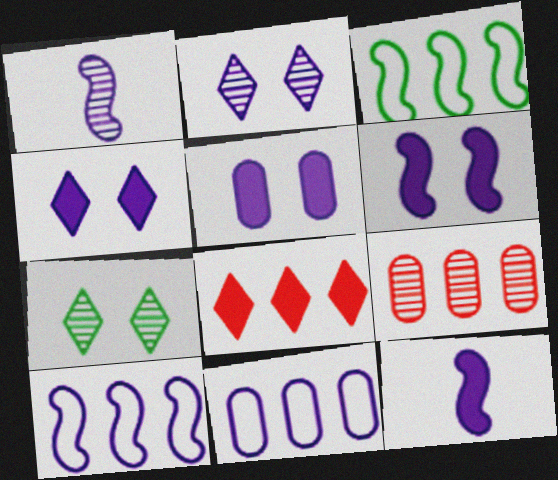[[1, 4, 11], 
[1, 6, 10], 
[1, 7, 9], 
[2, 11, 12], 
[4, 5, 6]]